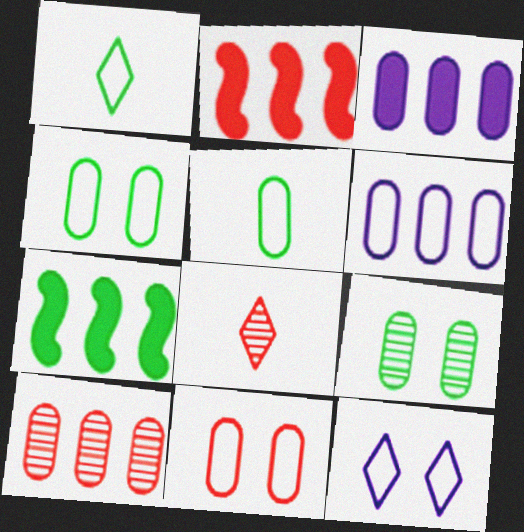[[1, 7, 9], 
[2, 8, 11], 
[5, 6, 11]]